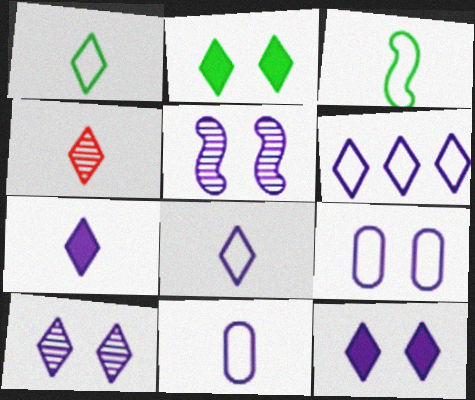[[1, 4, 7], 
[2, 4, 6], 
[5, 9, 12], 
[6, 7, 10]]